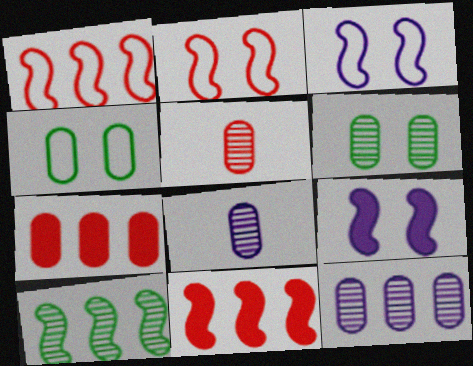[[4, 7, 8], 
[5, 6, 12]]